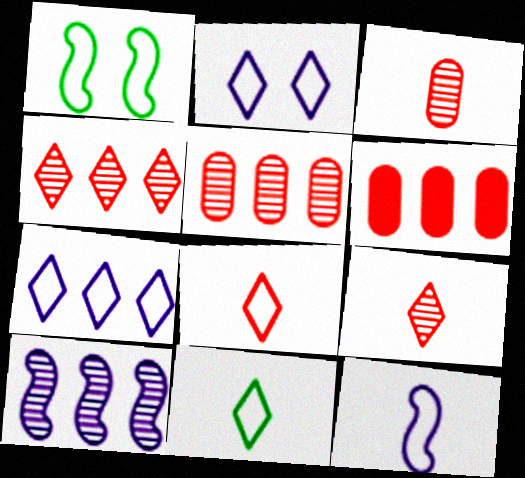[]